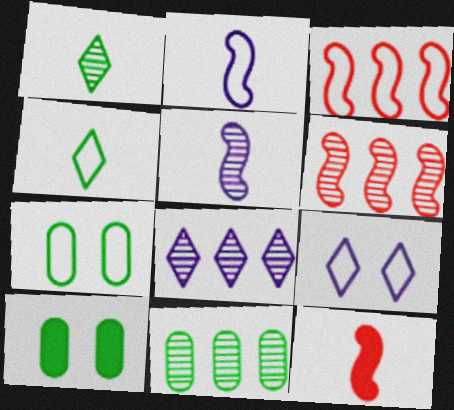[[6, 8, 11], 
[7, 8, 12], 
[9, 11, 12]]